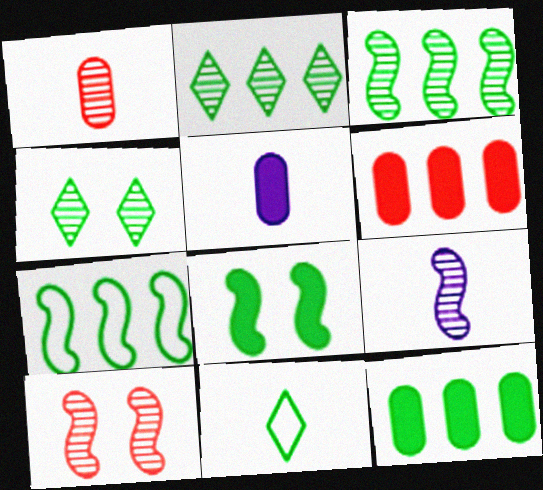[[2, 7, 12], 
[3, 9, 10]]